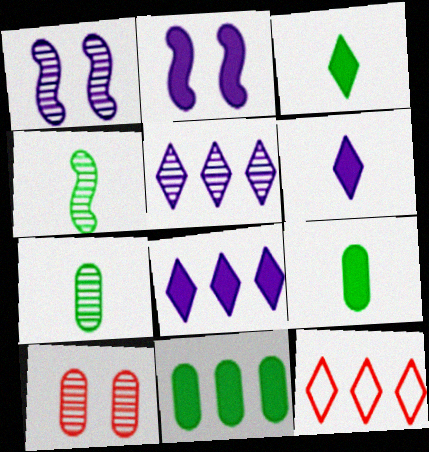[[1, 9, 12], 
[2, 7, 12], 
[4, 5, 10]]